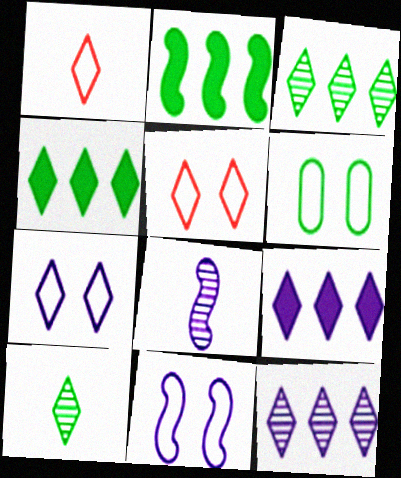[[2, 6, 10], 
[5, 6, 11], 
[5, 9, 10]]